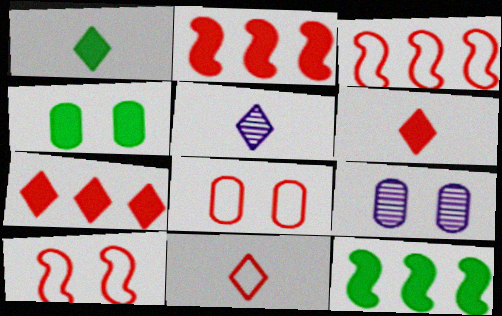[[1, 3, 9], 
[1, 4, 12], 
[1, 5, 11], 
[3, 4, 5], 
[3, 8, 11], 
[4, 8, 9], 
[5, 8, 12], 
[9, 11, 12]]